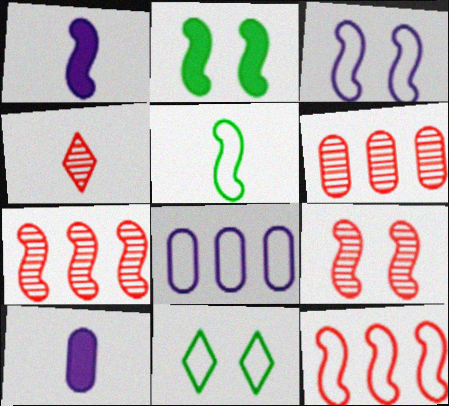[[1, 6, 11], 
[2, 3, 9], 
[2, 4, 8], 
[3, 5, 12], 
[4, 5, 10], 
[4, 6, 9], 
[7, 10, 11]]